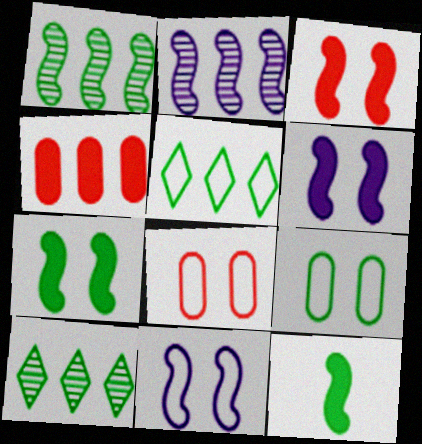[[2, 4, 5], 
[3, 6, 7], 
[9, 10, 12]]